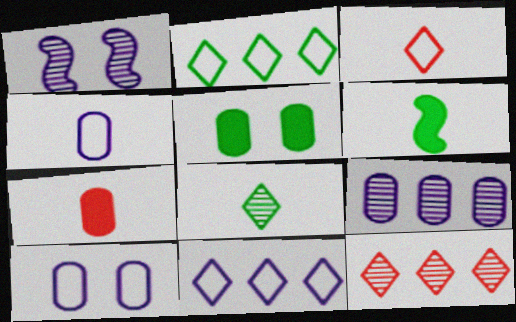[[1, 2, 7], 
[6, 10, 12]]